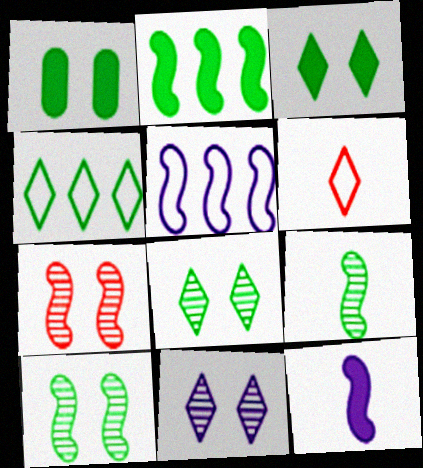[[1, 4, 9]]